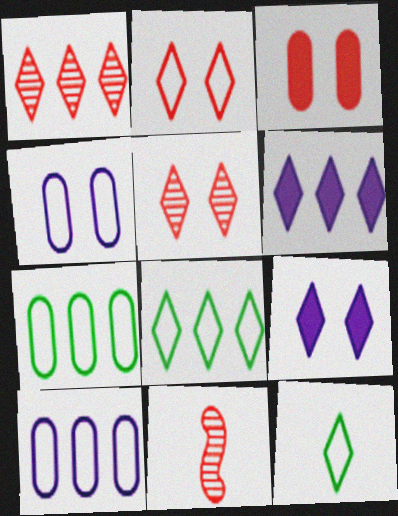[[1, 6, 8], 
[1, 9, 12], 
[5, 6, 12], 
[7, 9, 11]]